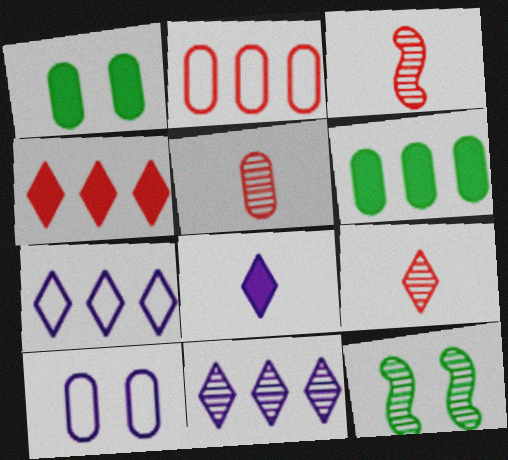[[1, 3, 7], 
[2, 8, 12], 
[3, 5, 9], 
[5, 6, 10], 
[5, 11, 12]]